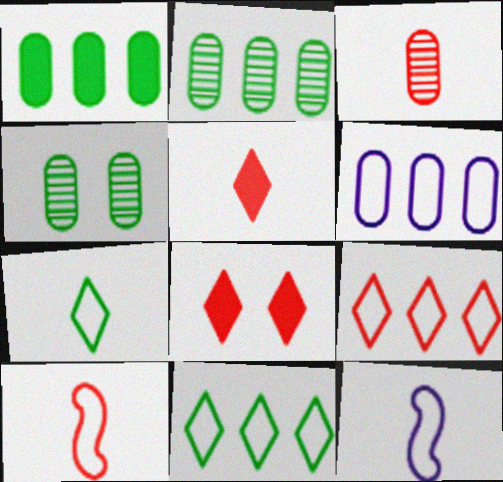[[2, 8, 12], 
[3, 5, 10]]